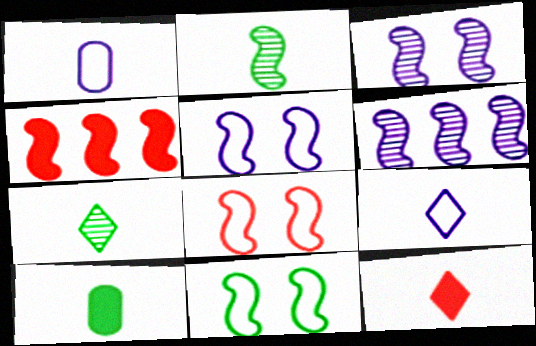[[1, 2, 12], 
[2, 4, 5], 
[5, 8, 11], 
[7, 9, 12]]